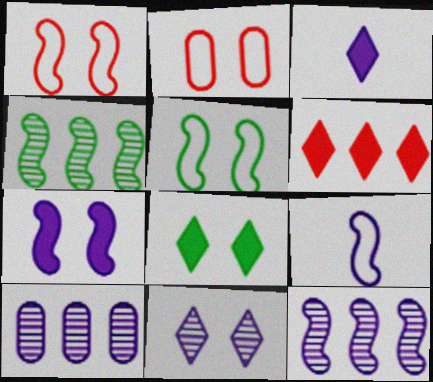[[2, 3, 4], 
[3, 6, 8], 
[7, 9, 12]]